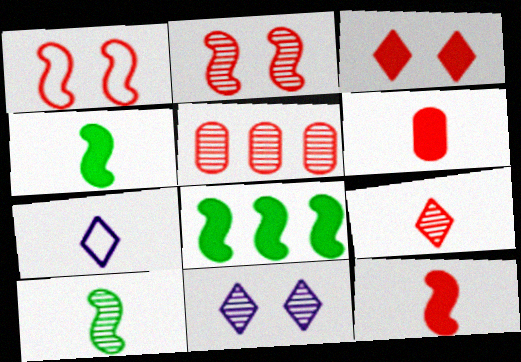[[2, 5, 9], 
[5, 10, 11], 
[6, 7, 10]]